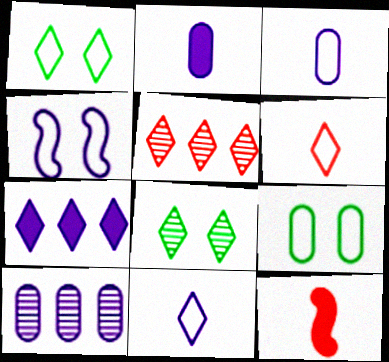[[1, 10, 12], 
[6, 7, 8]]